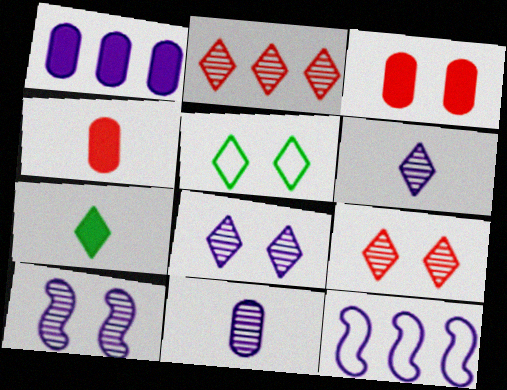[[3, 5, 10]]